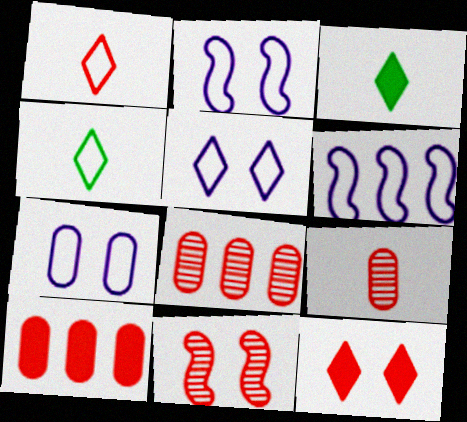[[1, 10, 11], 
[2, 3, 8], 
[2, 5, 7]]